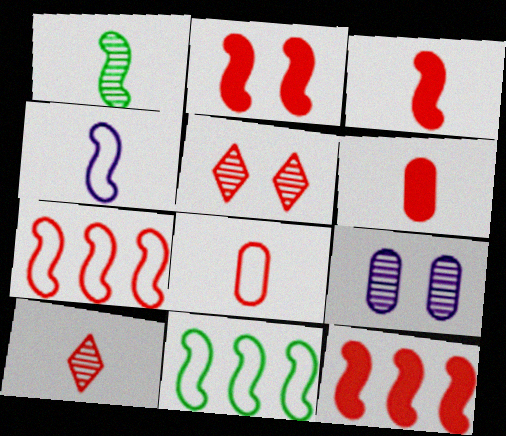[[1, 3, 4], 
[2, 3, 12], 
[3, 8, 10], 
[5, 6, 7], 
[5, 8, 12]]